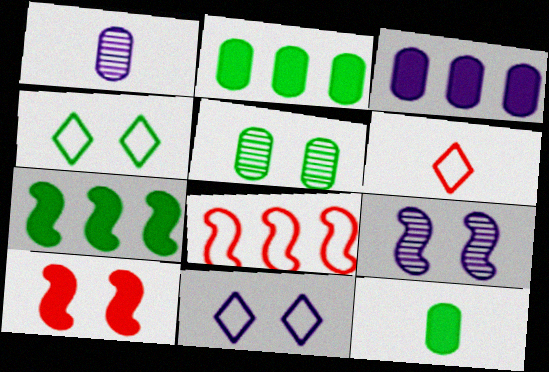[[2, 6, 9], 
[5, 10, 11]]